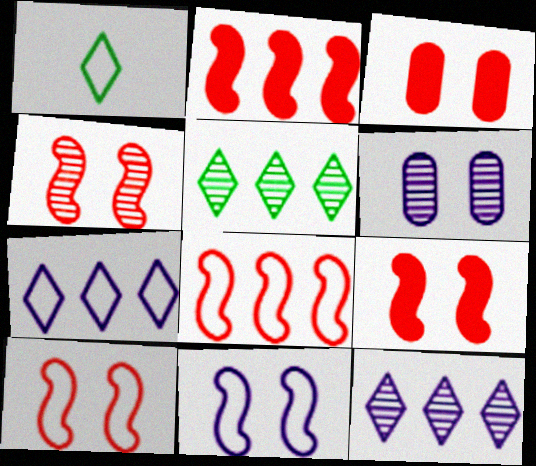[[1, 2, 6], 
[4, 9, 10]]